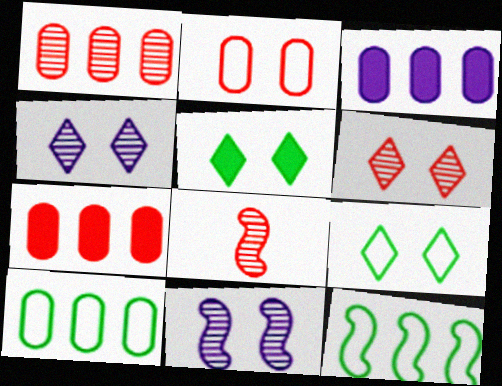[[1, 3, 10], 
[1, 6, 8], 
[2, 5, 11], 
[3, 8, 9]]